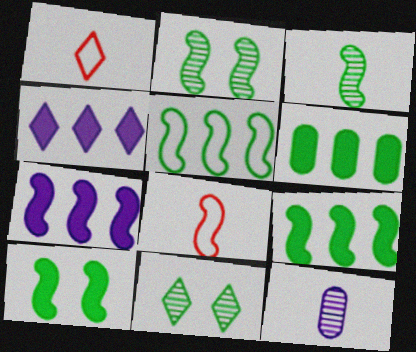[[1, 4, 11], 
[2, 7, 8], 
[3, 5, 10]]